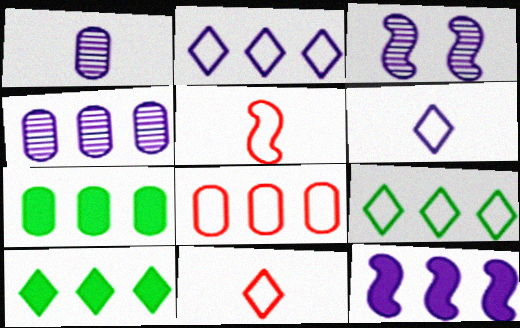[[2, 4, 12], 
[3, 7, 11], 
[4, 7, 8]]